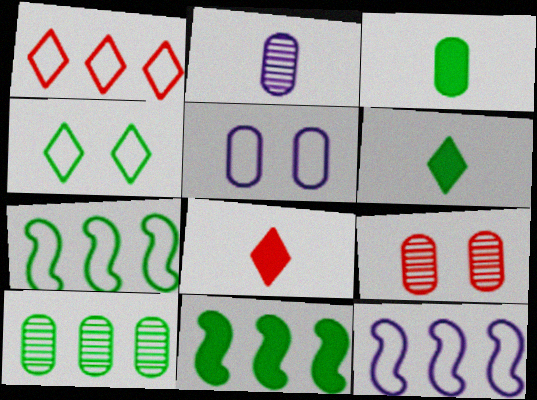[[2, 9, 10], 
[6, 9, 12]]